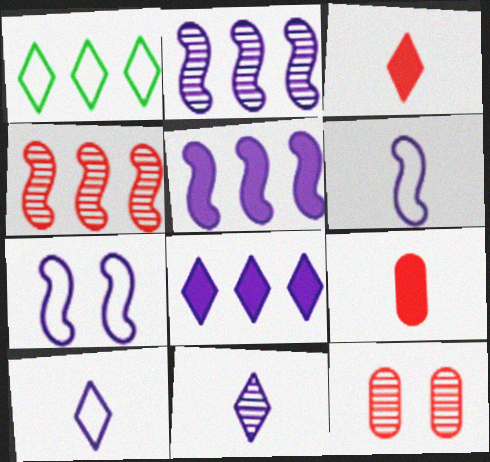[]